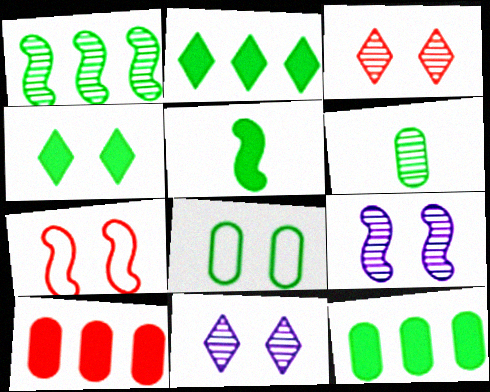[[4, 5, 12], 
[6, 8, 12]]